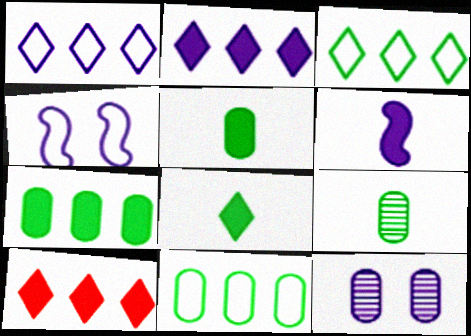[[1, 6, 12], 
[4, 9, 10]]